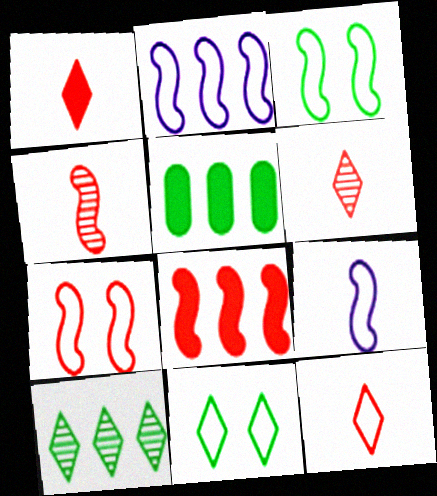[[1, 6, 12], 
[4, 7, 8]]